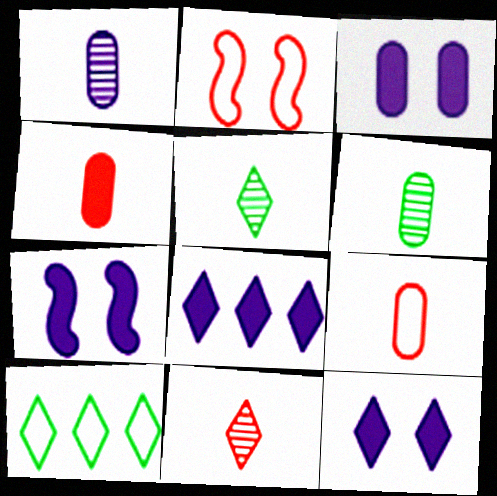[[2, 6, 8], 
[3, 7, 12], 
[10, 11, 12]]